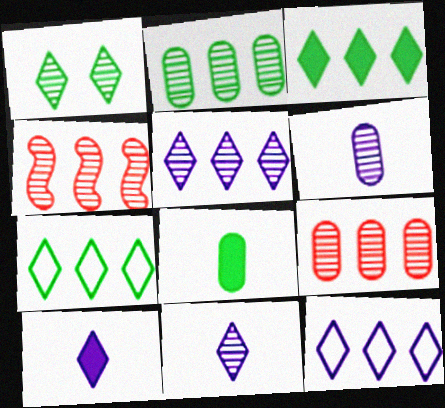[[1, 4, 6], 
[2, 4, 5]]